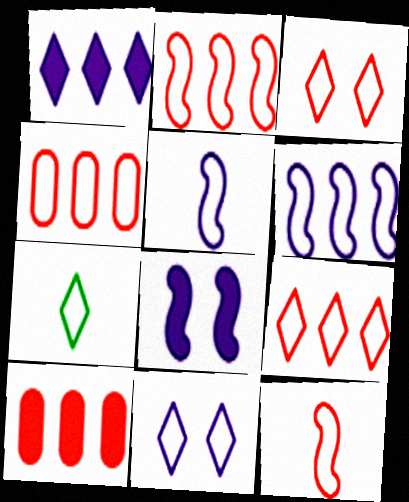[[2, 4, 9], 
[3, 4, 12], 
[7, 9, 11]]